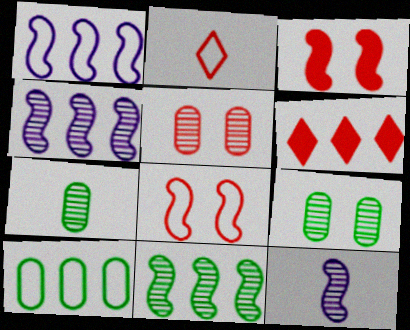[[4, 6, 10]]